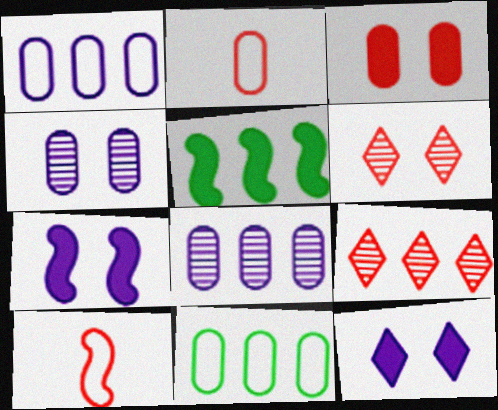[[1, 5, 9], 
[3, 9, 10]]